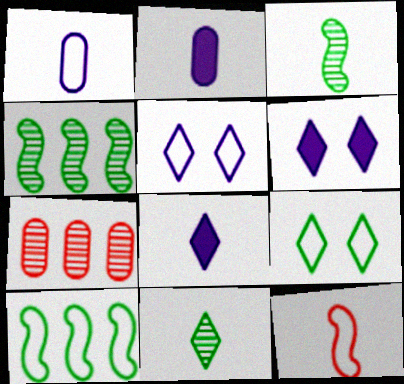[[2, 11, 12]]